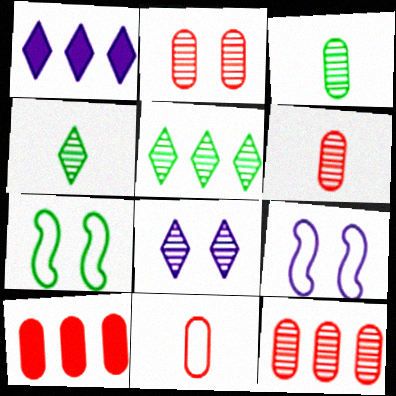[[1, 6, 7], 
[2, 6, 12], 
[2, 10, 11], 
[4, 9, 10]]